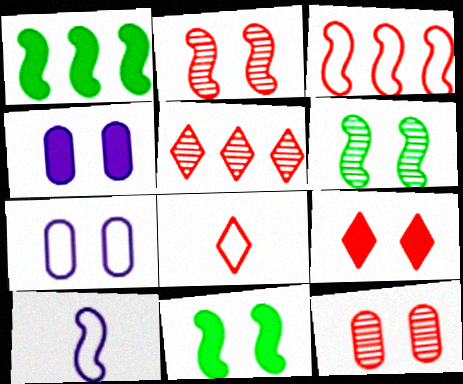[[1, 2, 10], 
[4, 9, 11], 
[5, 8, 9], 
[6, 7, 9]]